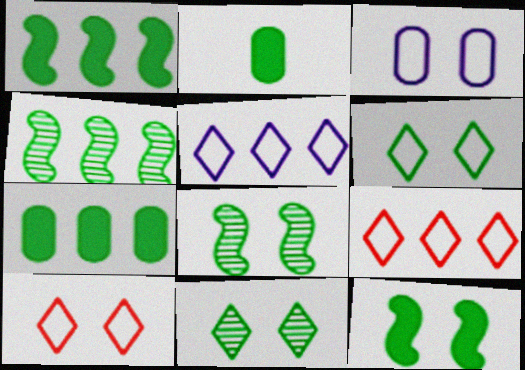[[2, 4, 6]]